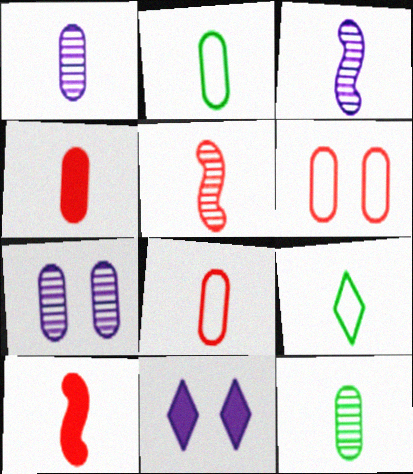[[1, 2, 4], 
[1, 9, 10], 
[3, 4, 9]]